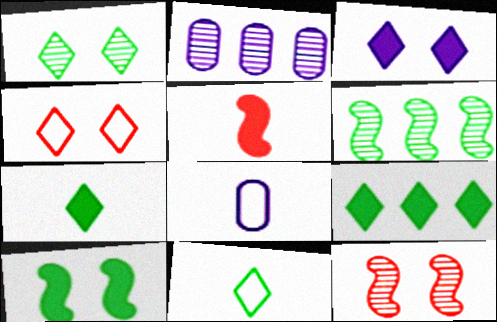[[1, 3, 4], 
[1, 9, 11], 
[8, 9, 12]]